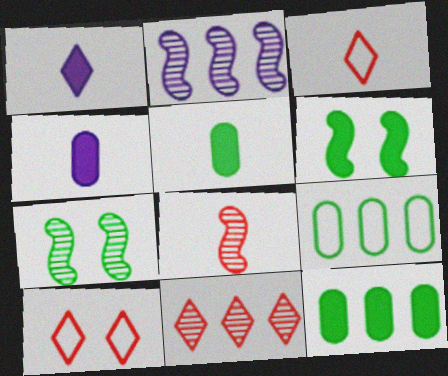[[2, 5, 10], 
[2, 7, 8]]